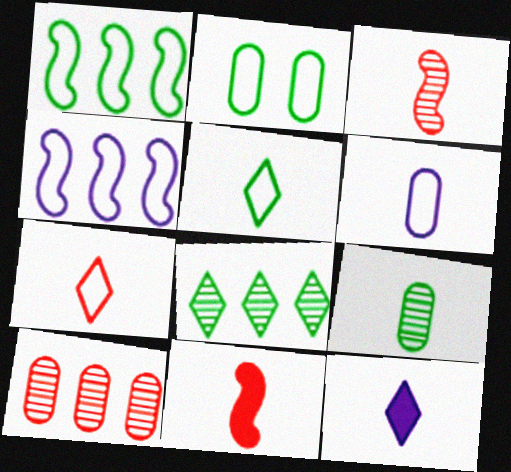[[1, 2, 5], 
[2, 4, 7]]